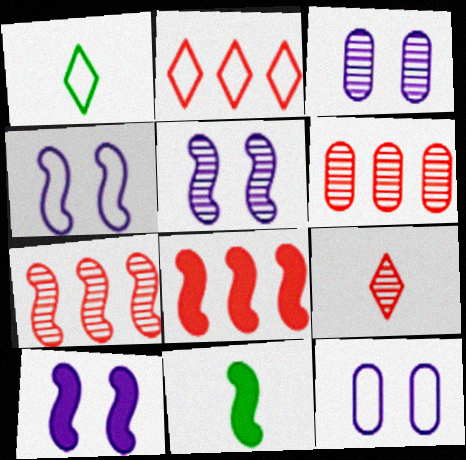[[1, 3, 8], 
[1, 6, 10], 
[2, 3, 11], 
[2, 6, 8], 
[4, 5, 10], 
[4, 7, 11], 
[8, 10, 11]]